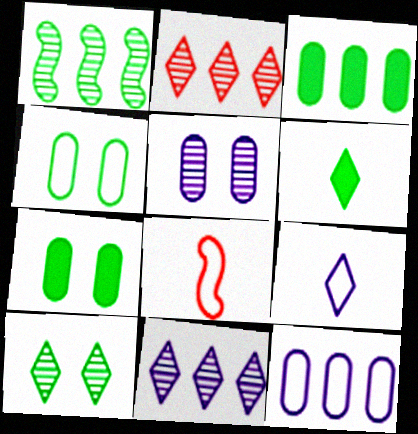[[1, 4, 6], 
[7, 8, 11]]